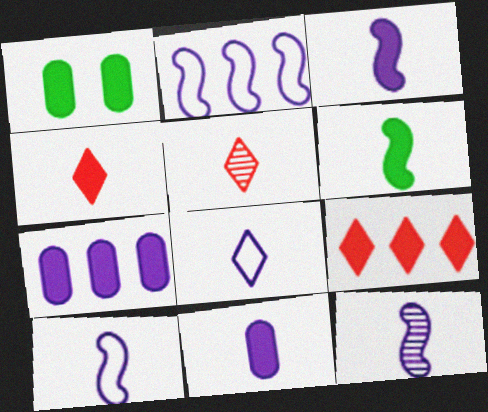[[1, 2, 5], 
[1, 3, 9], 
[3, 10, 12], 
[4, 6, 11], 
[8, 11, 12]]